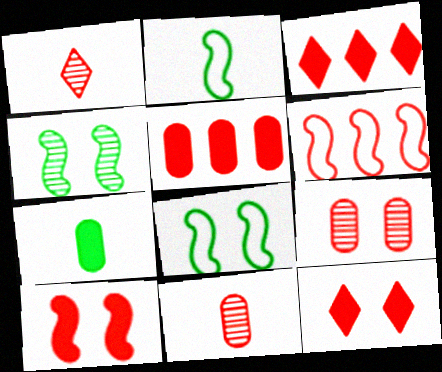[[6, 11, 12]]